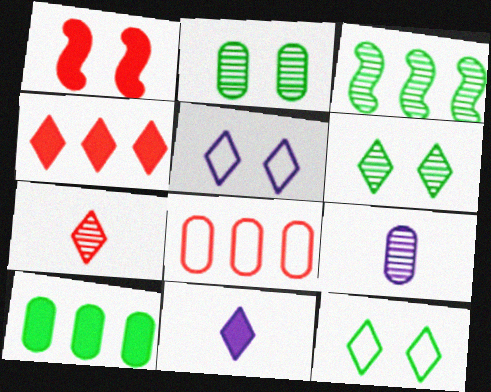[[1, 2, 5], 
[1, 7, 8], 
[1, 10, 11]]